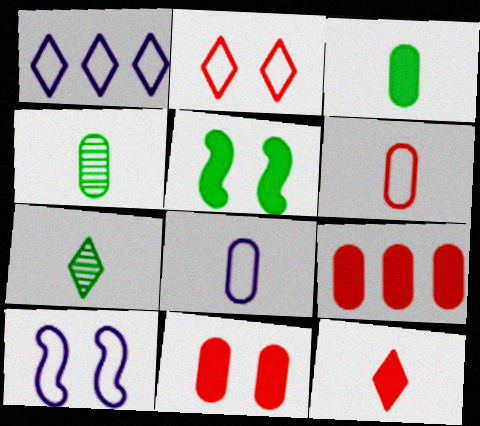[[1, 8, 10], 
[7, 9, 10]]